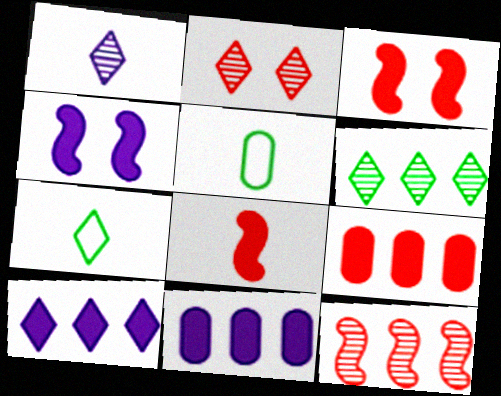[[1, 2, 6], 
[1, 5, 8], 
[2, 7, 10]]